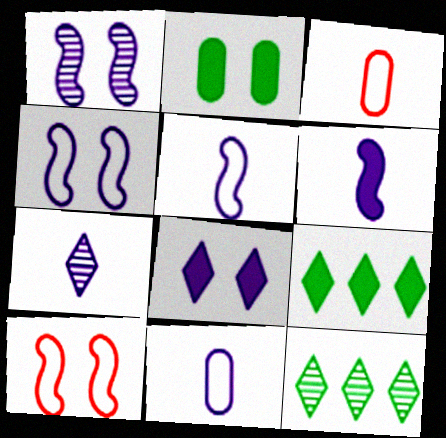[[1, 3, 9], 
[6, 7, 11]]